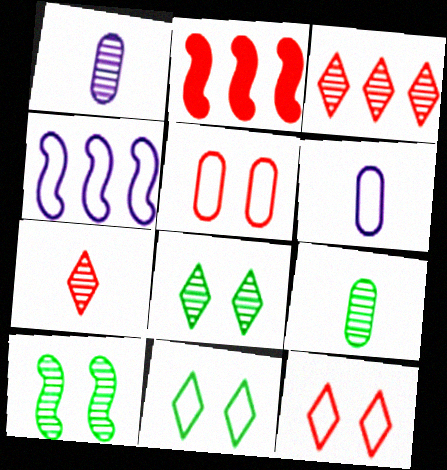[[1, 2, 11], 
[1, 3, 10], 
[2, 5, 7], 
[2, 6, 8]]